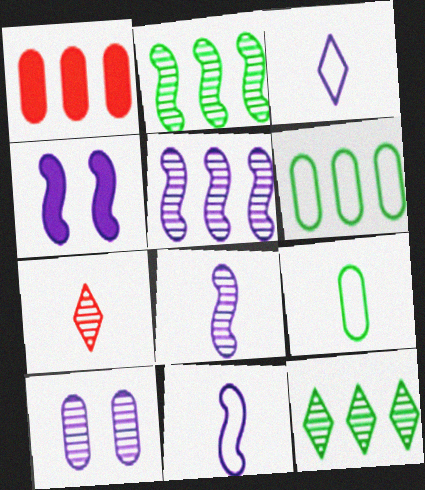[[1, 9, 10], 
[2, 7, 10], 
[4, 5, 11], 
[4, 6, 7]]